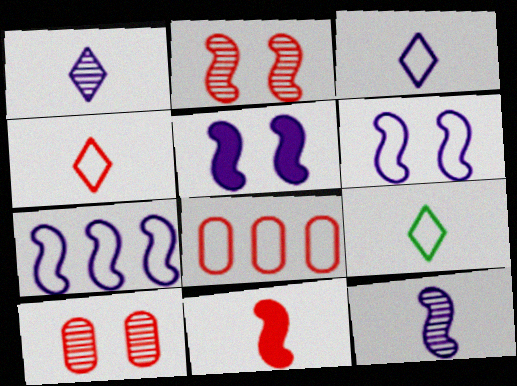[[3, 4, 9], 
[5, 7, 12], 
[6, 8, 9]]